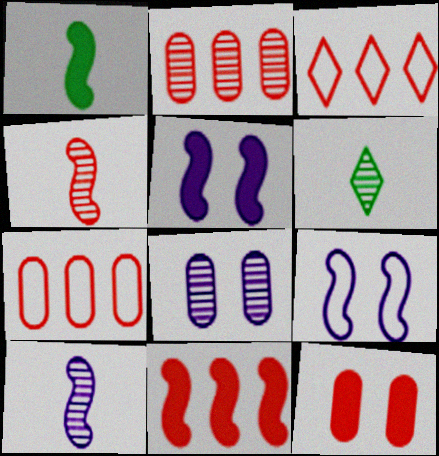[[1, 3, 8], 
[1, 5, 11], 
[2, 3, 11], 
[3, 4, 12], 
[5, 6, 7]]